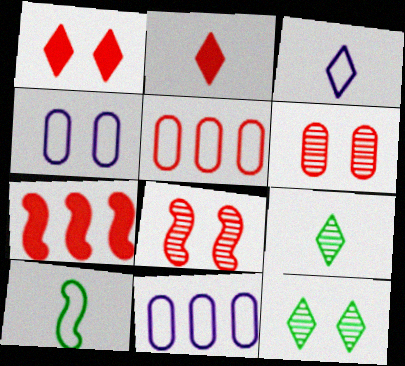[[2, 3, 9], 
[2, 5, 8], 
[4, 7, 9]]